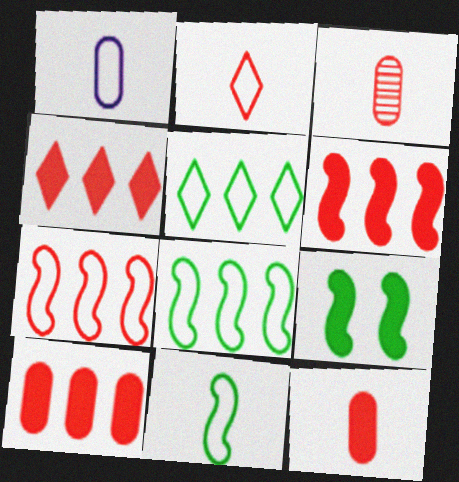[[1, 2, 11], 
[4, 6, 10]]